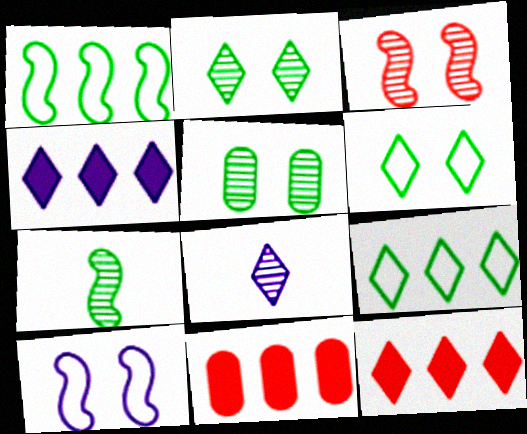[[6, 8, 12]]